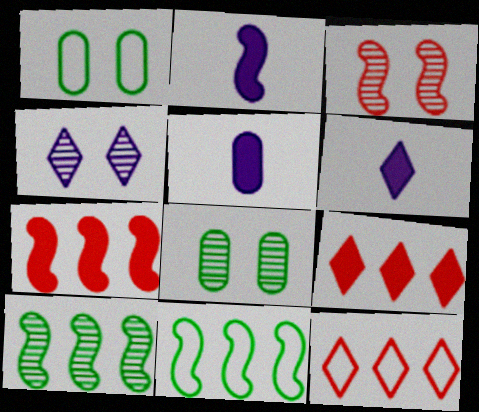[[2, 3, 11], 
[2, 5, 6], 
[2, 8, 12], 
[3, 4, 8]]